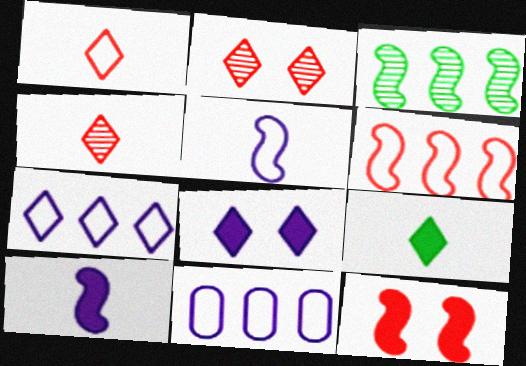[[2, 7, 9], 
[3, 5, 12]]